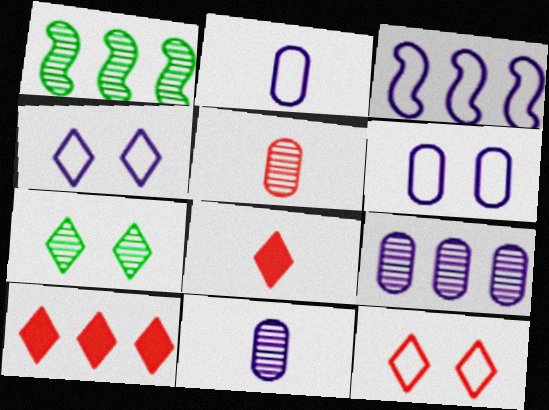[[1, 6, 8], 
[2, 3, 4]]